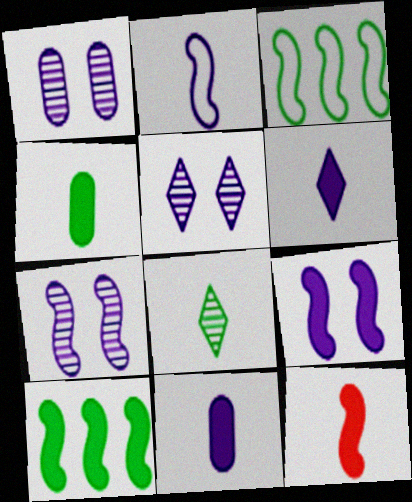[[1, 5, 7], 
[3, 7, 12], 
[4, 6, 12], 
[9, 10, 12]]